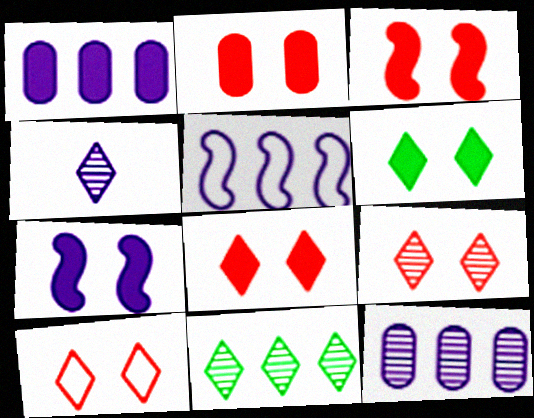[[2, 3, 8], 
[2, 6, 7], 
[4, 9, 11], 
[8, 9, 10]]